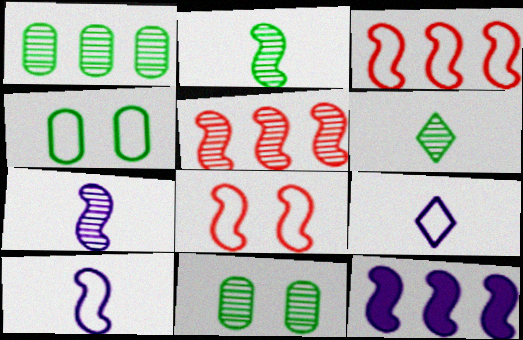[[2, 8, 12], 
[3, 4, 9]]